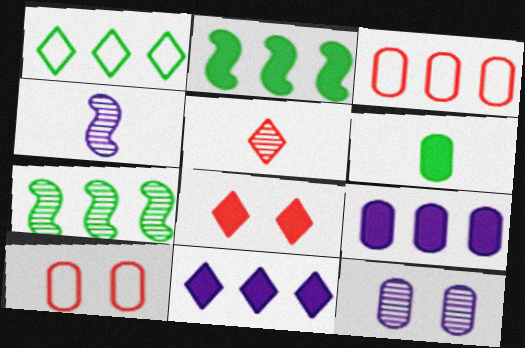[[3, 6, 12], 
[3, 7, 11], 
[5, 7, 12]]